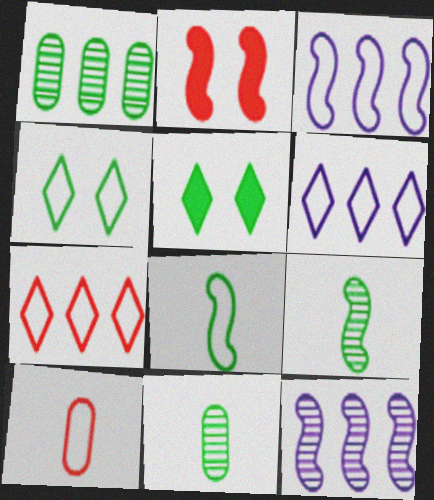[[1, 5, 8], 
[2, 3, 9], 
[2, 6, 11], 
[2, 8, 12], 
[3, 4, 10], 
[5, 10, 12]]